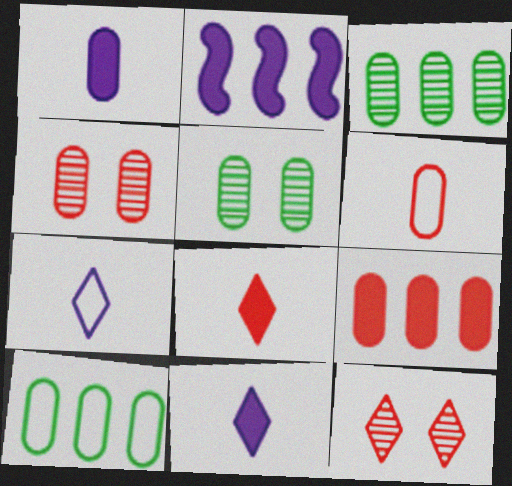[[1, 4, 10], 
[4, 6, 9]]